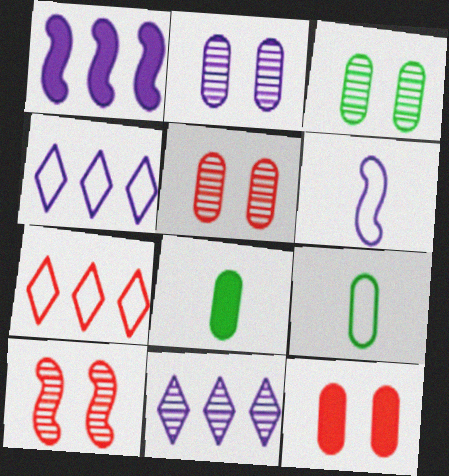[[2, 3, 5], 
[4, 8, 10]]